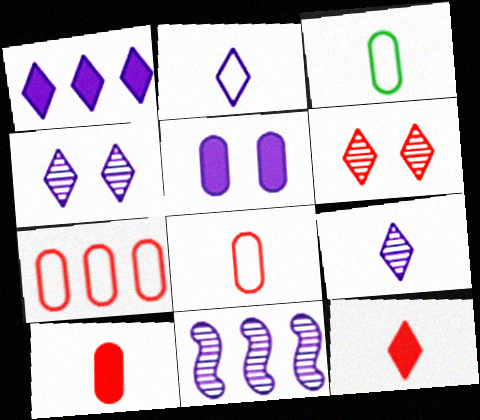[[1, 2, 4], 
[2, 5, 11]]